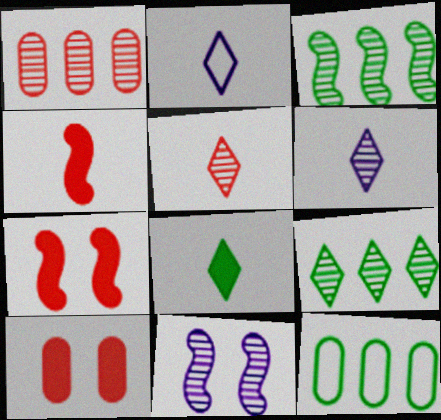[[2, 3, 10], 
[2, 5, 8], 
[6, 7, 12]]